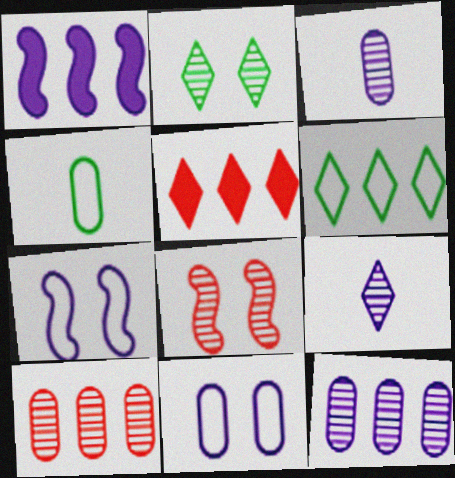[[1, 6, 10], 
[1, 9, 11]]